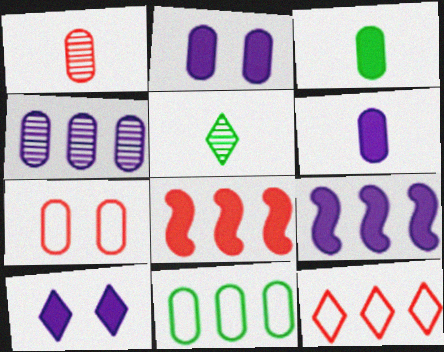[[1, 2, 11], 
[3, 4, 7], 
[3, 8, 10], 
[5, 7, 9], 
[5, 10, 12], 
[6, 9, 10]]